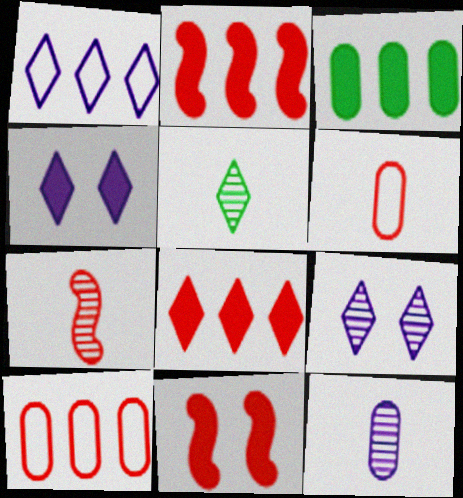[[5, 7, 12]]